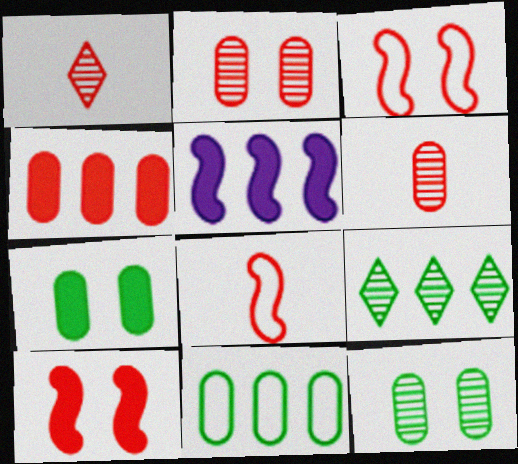[[1, 3, 4]]